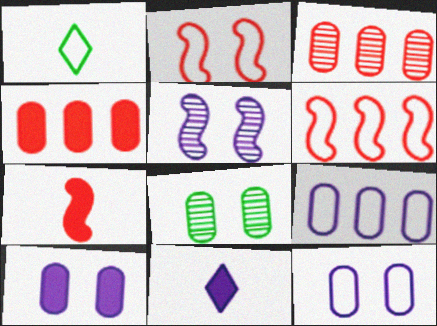[[1, 2, 9], 
[1, 4, 5], 
[1, 6, 12], 
[5, 9, 11], 
[6, 8, 11]]